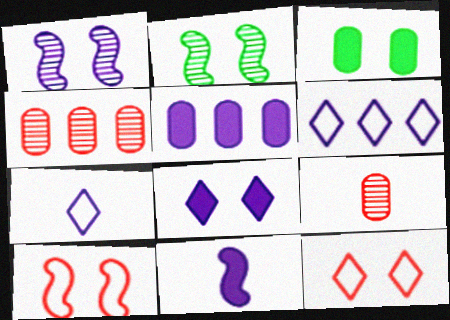[[1, 3, 12], 
[1, 5, 7], 
[5, 8, 11]]